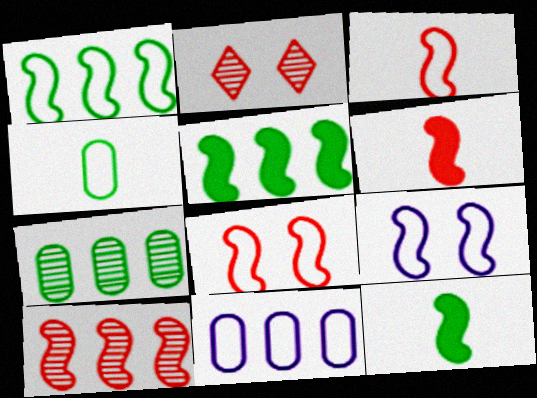[[1, 3, 9], 
[2, 11, 12], 
[6, 8, 10], 
[9, 10, 12]]